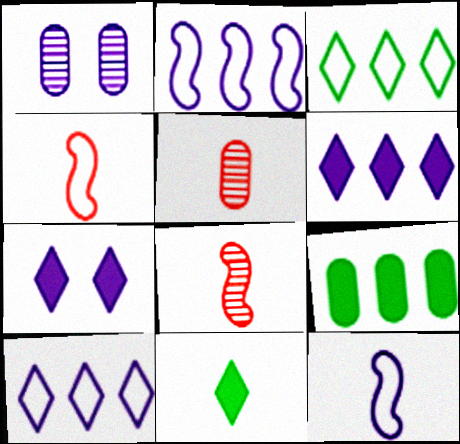[[1, 6, 12], 
[5, 11, 12]]